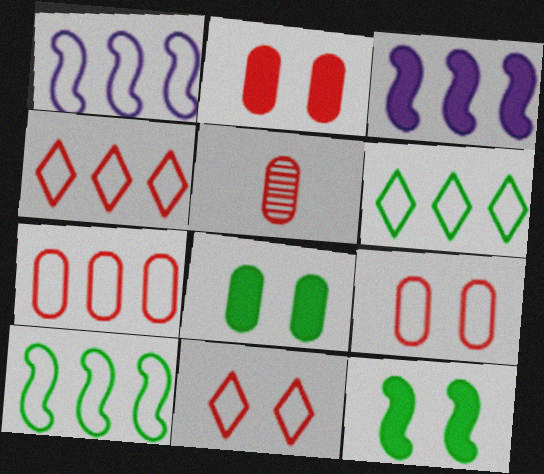[[1, 6, 7], 
[2, 5, 7]]